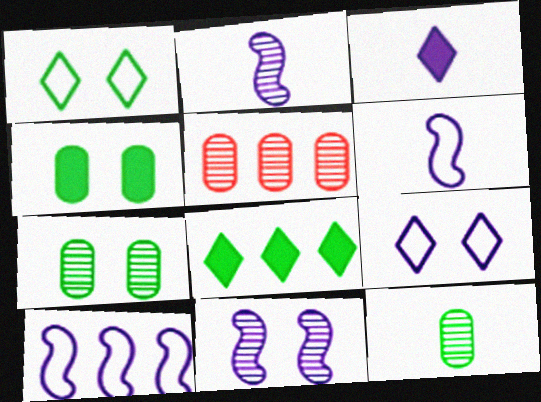[[5, 8, 10]]